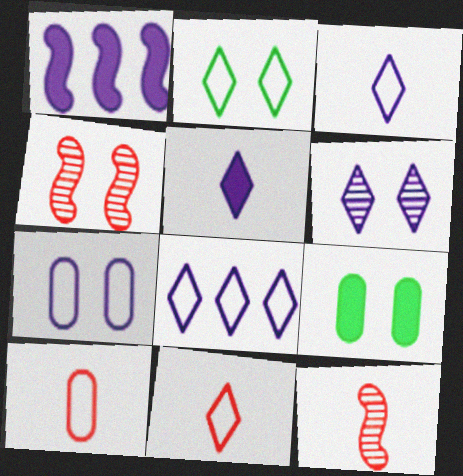[[2, 8, 11], 
[5, 6, 8], 
[8, 9, 12]]